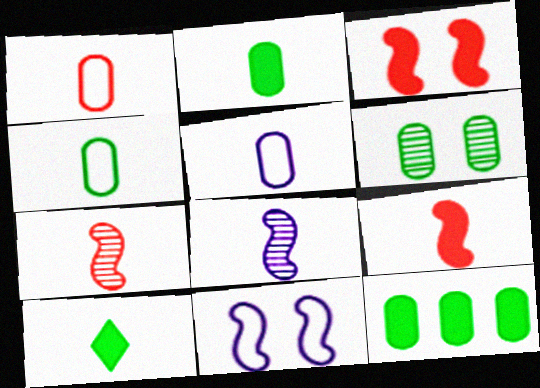[[1, 4, 5], 
[1, 8, 10], 
[4, 6, 12], 
[5, 7, 10]]